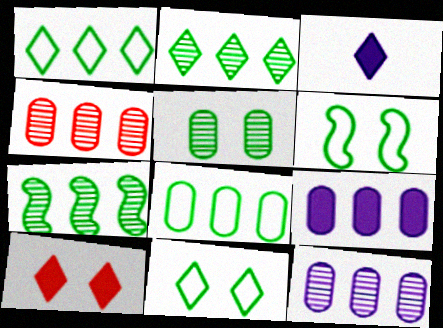[[3, 4, 6], 
[4, 8, 9]]